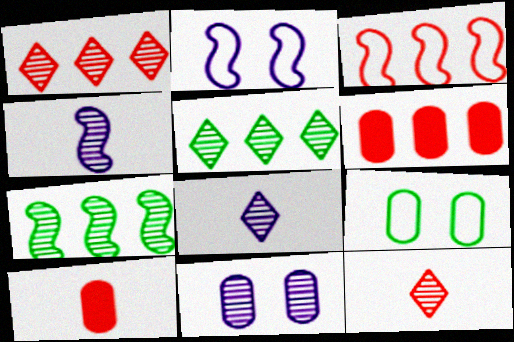[[1, 3, 6], 
[2, 5, 10], 
[7, 11, 12]]